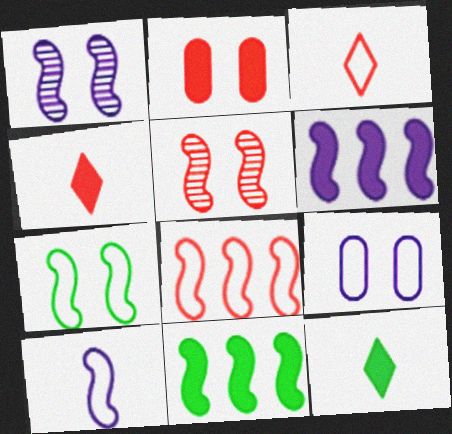[[1, 6, 10], 
[2, 6, 12], 
[5, 10, 11], 
[7, 8, 10]]